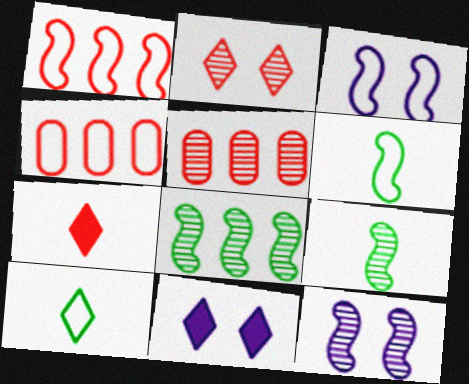[[1, 3, 6], 
[3, 4, 10], 
[4, 9, 11], 
[5, 6, 11]]